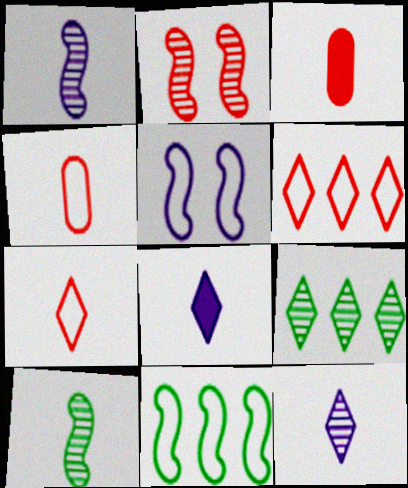[[2, 3, 6], 
[3, 5, 9], 
[4, 8, 10]]